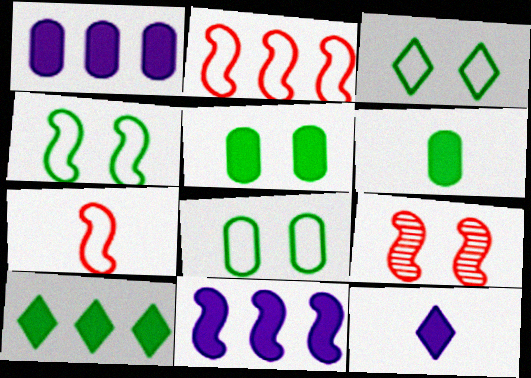[[3, 4, 8]]